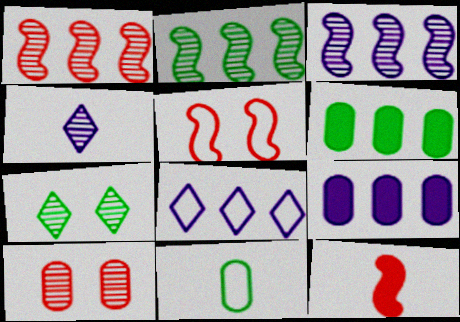[[1, 2, 3], 
[1, 5, 12], 
[1, 6, 8], 
[2, 4, 10], 
[3, 8, 9], 
[4, 5, 6], 
[4, 11, 12], 
[5, 8, 11], 
[9, 10, 11]]